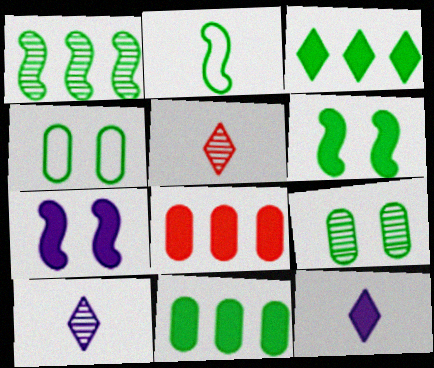[[1, 2, 6], 
[2, 3, 9], 
[6, 8, 12]]